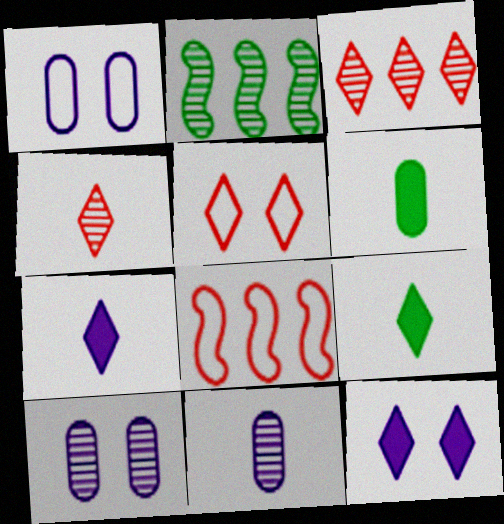[[2, 4, 10], 
[8, 9, 10]]